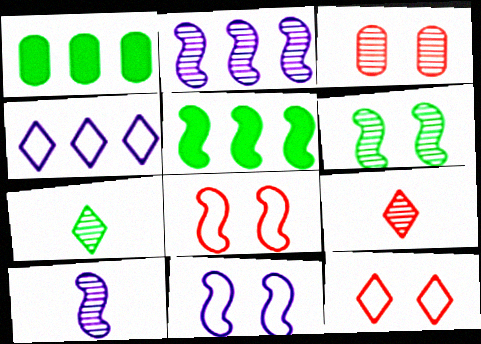[[1, 9, 11], 
[1, 10, 12], 
[2, 3, 7], 
[5, 8, 10]]